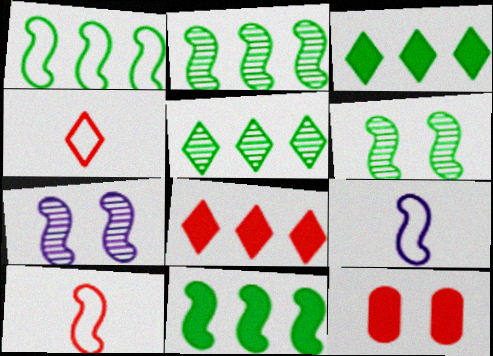[[1, 2, 11], 
[5, 9, 12], 
[7, 10, 11]]